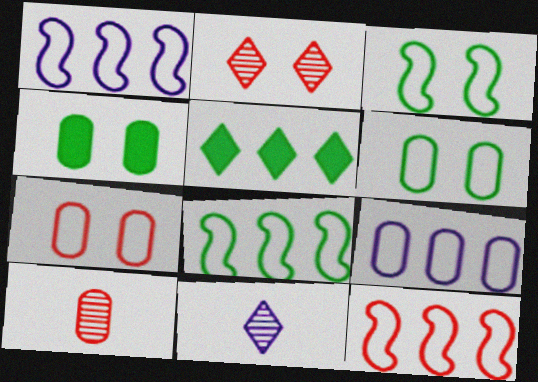[[1, 8, 12], 
[4, 9, 10], 
[4, 11, 12]]